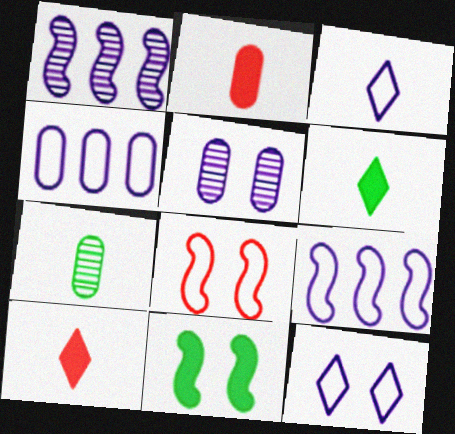[]